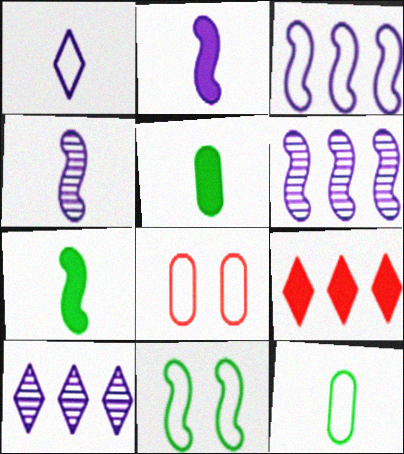[[7, 8, 10]]